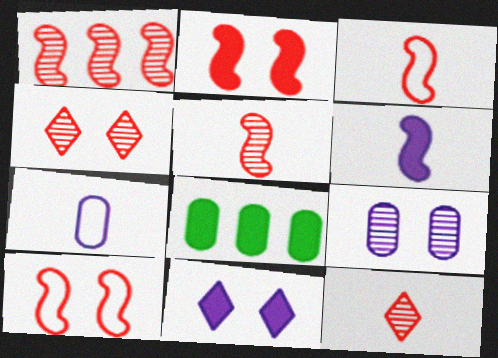[[1, 2, 3]]